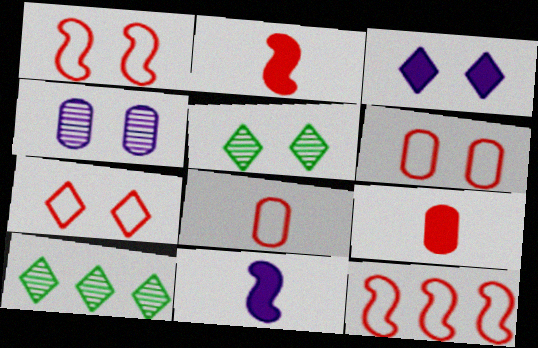[[1, 6, 7], 
[3, 5, 7], 
[6, 10, 11], 
[7, 8, 12]]